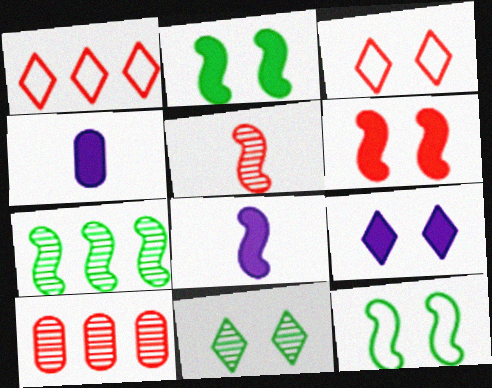[[3, 4, 7], 
[3, 9, 11]]